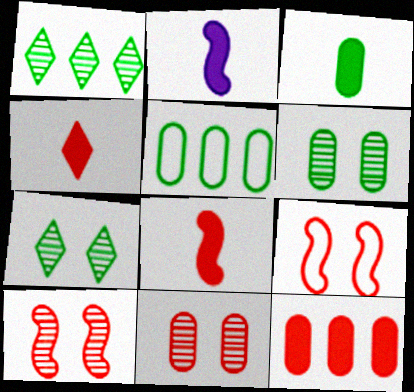[[2, 3, 4], 
[3, 5, 6]]